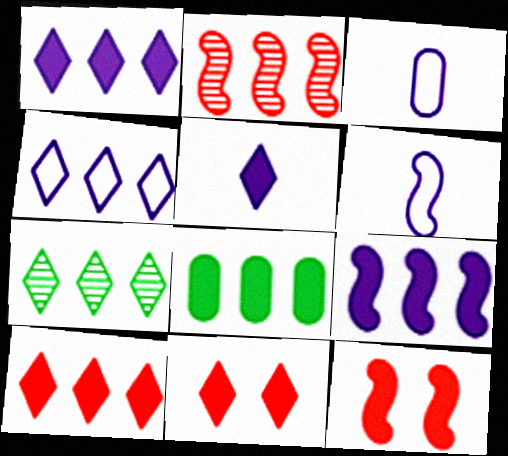[[2, 4, 8], 
[3, 7, 12], 
[4, 7, 10], 
[5, 8, 12], 
[8, 9, 10]]